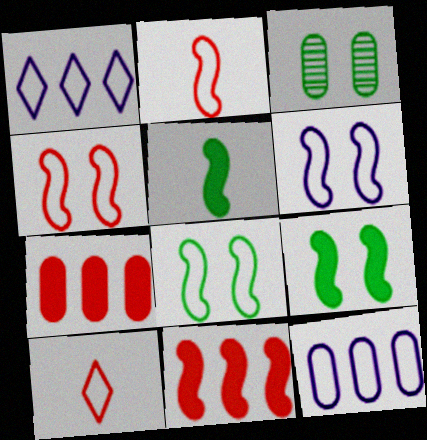[[4, 6, 8], 
[8, 10, 12]]